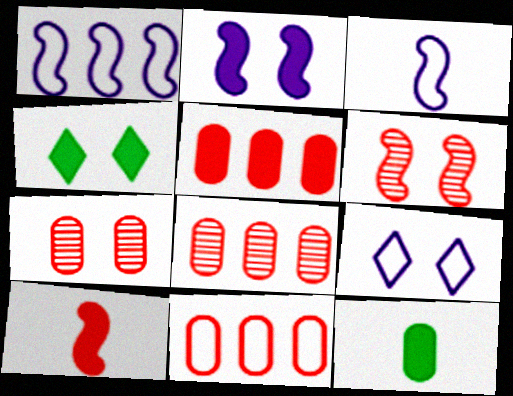[[3, 4, 8], 
[5, 8, 11]]